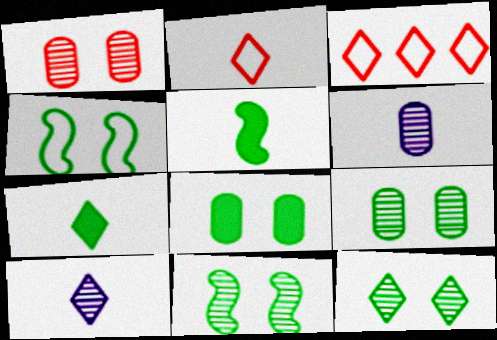[[2, 5, 6], 
[2, 7, 10], 
[4, 8, 12], 
[9, 11, 12]]